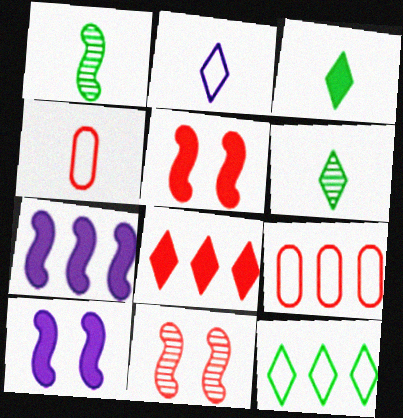[[4, 8, 11], 
[6, 9, 10]]